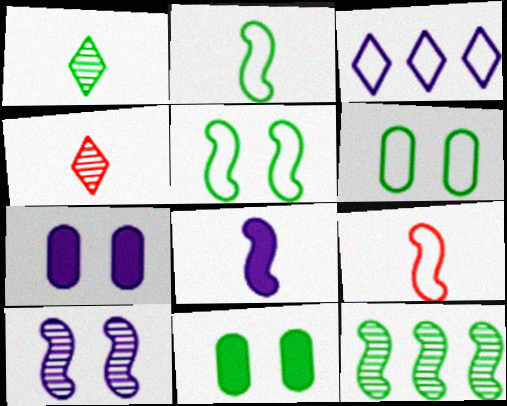[[3, 6, 9]]